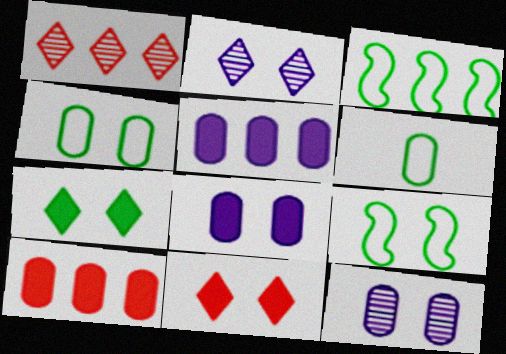[[1, 3, 5], 
[6, 10, 12], 
[9, 11, 12]]